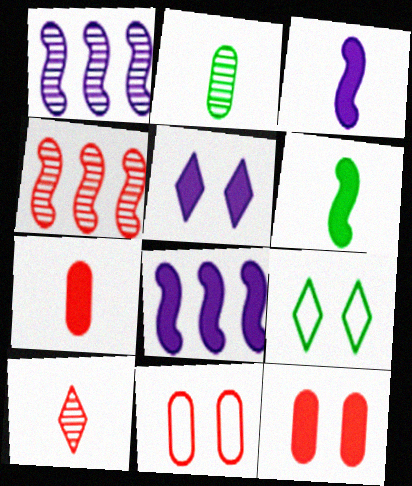[[1, 7, 9]]